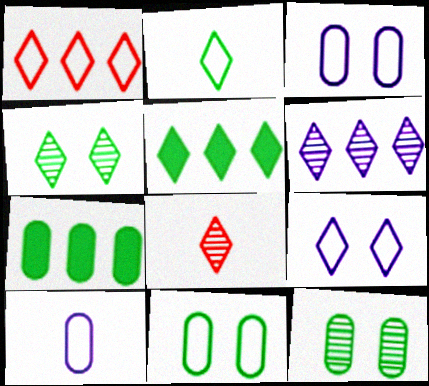[[1, 2, 9], 
[1, 5, 6], 
[2, 4, 5], 
[4, 6, 8], 
[5, 8, 9]]